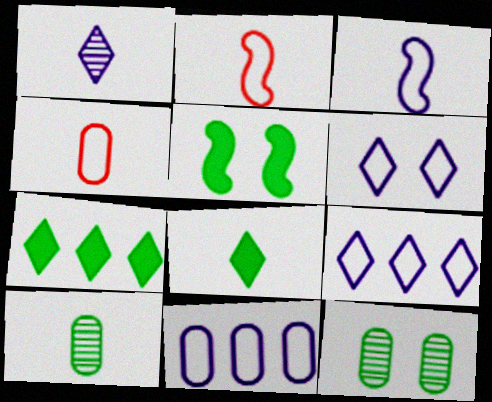[[3, 6, 11]]